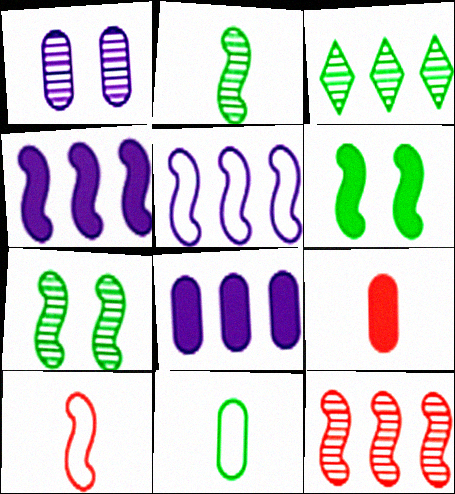[[3, 6, 11], 
[4, 7, 10]]